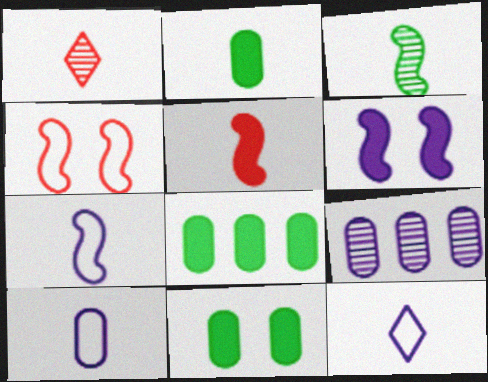[[1, 2, 7], 
[2, 8, 11], 
[3, 5, 7], 
[6, 9, 12], 
[7, 10, 12]]